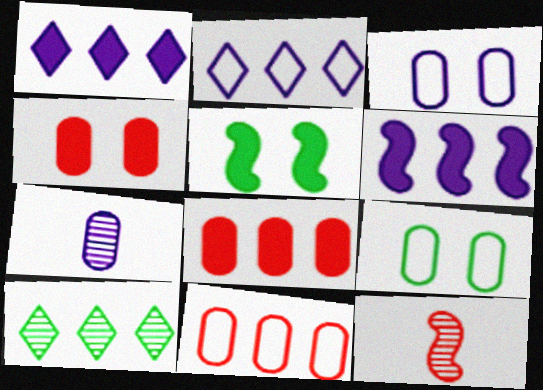[[1, 9, 12], 
[6, 10, 11], 
[7, 8, 9]]